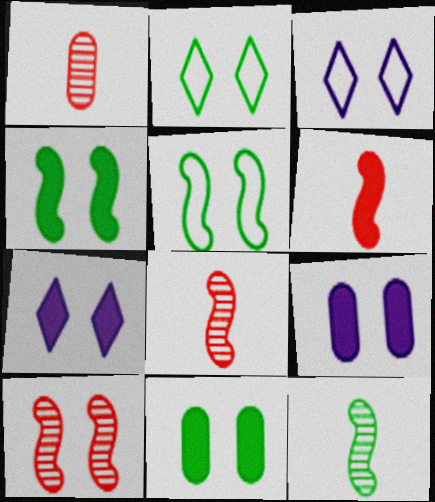[[2, 9, 10], 
[3, 10, 11]]